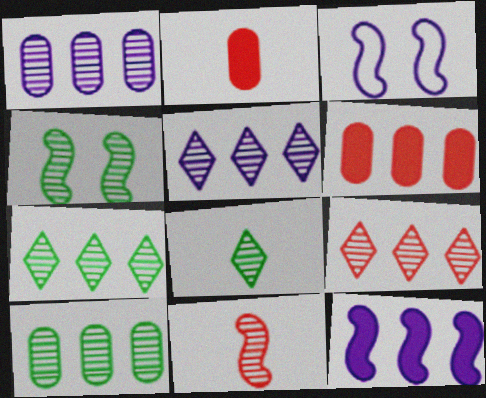[[2, 3, 7], 
[3, 6, 8], 
[4, 8, 10], 
[5, 7, 9]]